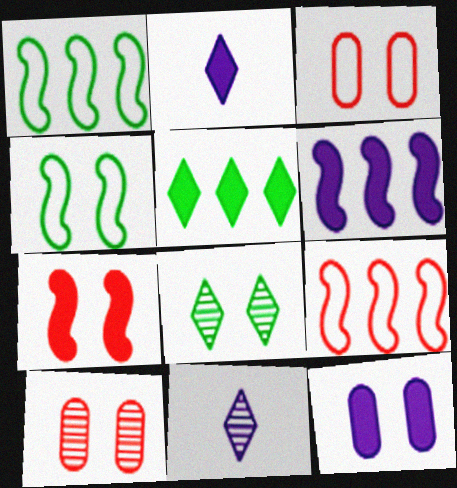[[1, 2, 10], 
[2, 6, 12]]